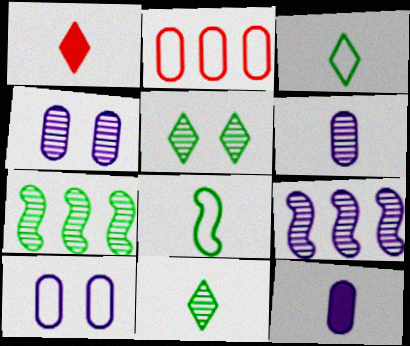[[1, 6, 8], 
[1, 7, 10]]